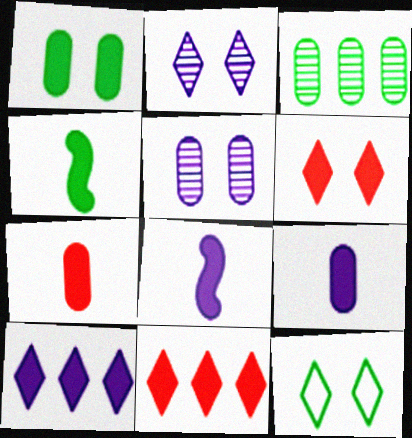[[1, 8, 11], 
[2, 6, 12], 
[3, 4, 12]]